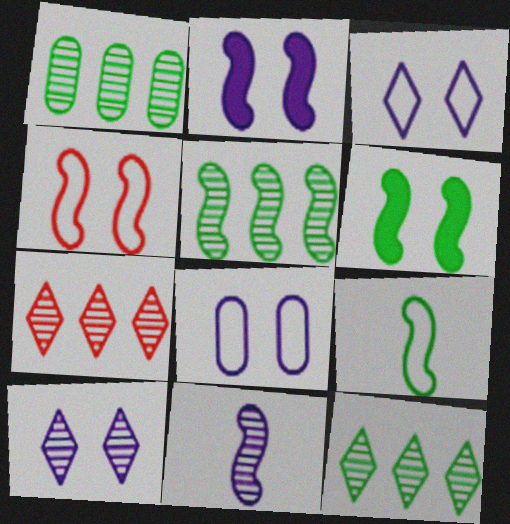[[1, 5, 12], 
[2, 8, 10], 
[5, 6, 9]]